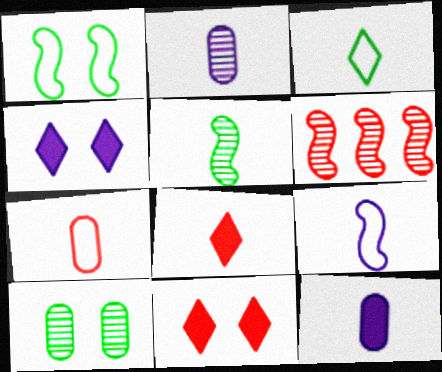[[3, 7, 9], 
[6, 7, 11]]